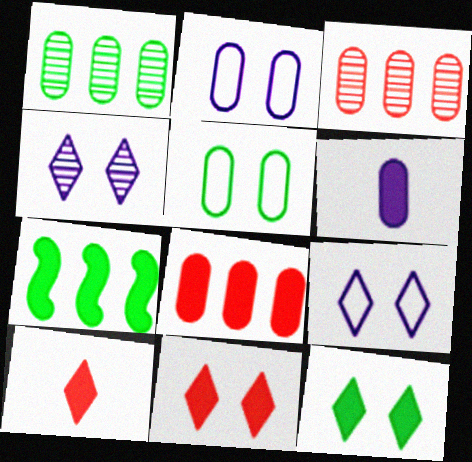[[3, 5, 6], 
[6, 7, 11]]